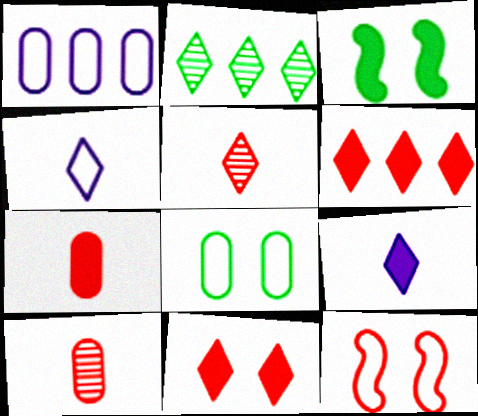[[1, 3, 5], 
[2, 4, 11], 
[6, 10, 12]]